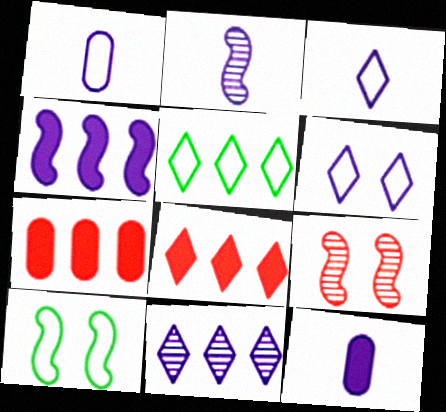[[2, 3, 12], 
[5, 8, 11], 
[5, 9, 12]]